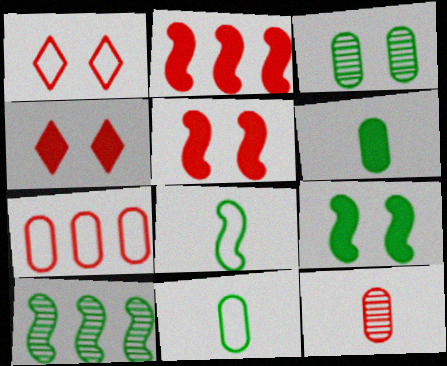[[1, 2, 12], 
[8, 9, 10]]